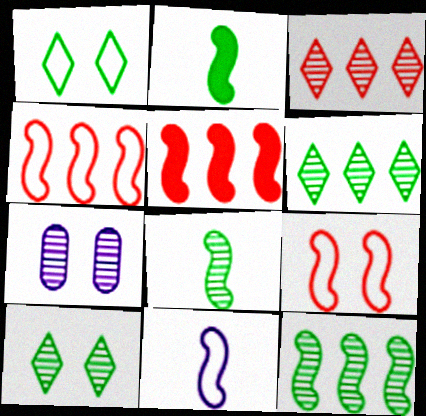[[3, 7, 8]]